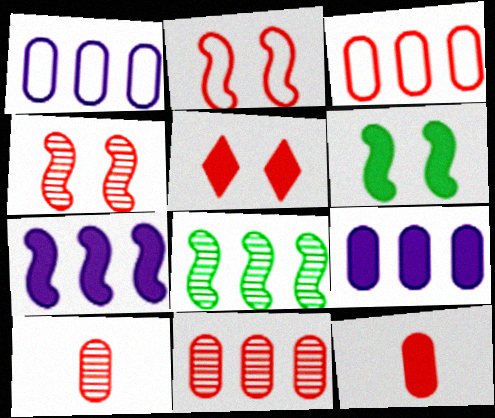[]